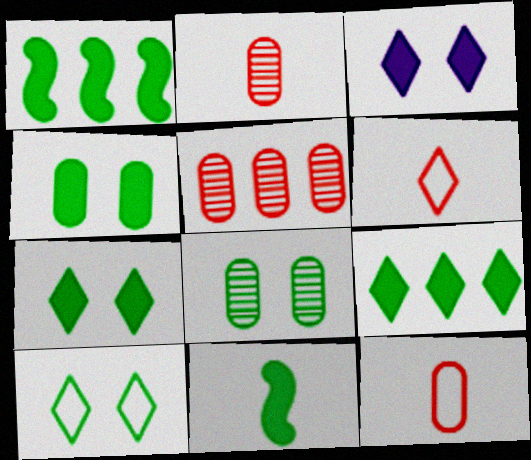[[4, 9, 11]]